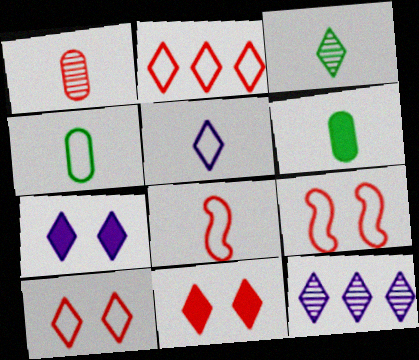[[2, 3, 7], 
[4, 5, 8], 
[5, 7, 12], 
[6, 9, 12]]